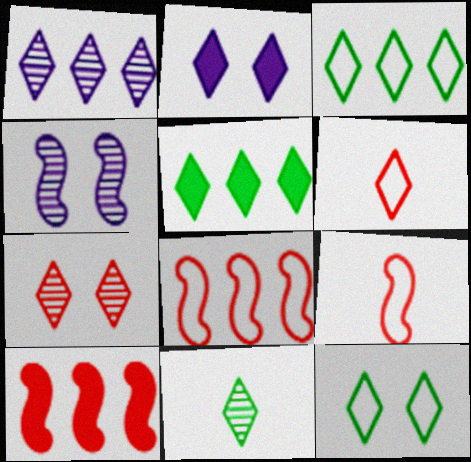[[1, 7, 11], 
[2, 7, 12], 
[5, 11, 12]]